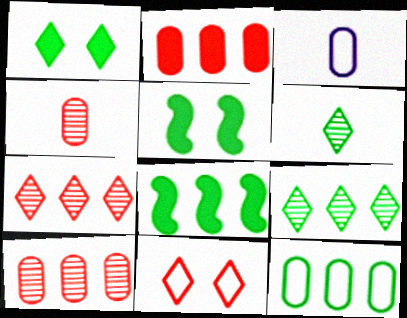[[3, 5, 7], 
[5, 6, 12], 
[8, 9, 12]]